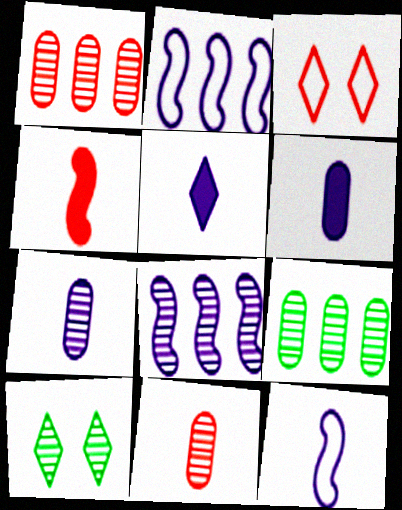[[1, 3, 4], 
[5, 7, 12], 
[8, 10, 11]]